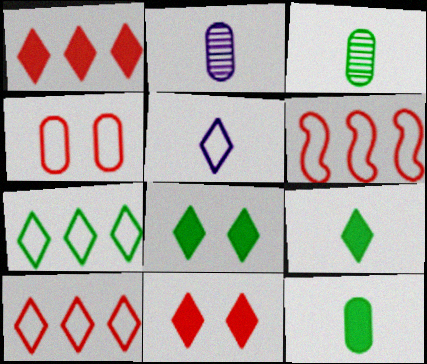[[2, 6, 8]]